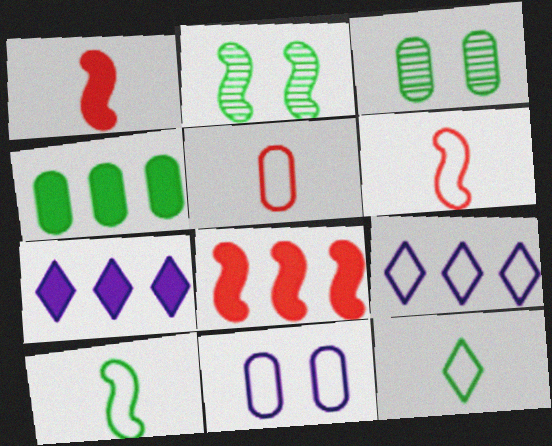[[1, 3, 9], 
[2, 4, 12], 
[2, 5, 7], 
[3, 6, 7], 
[4, 7, 8]]